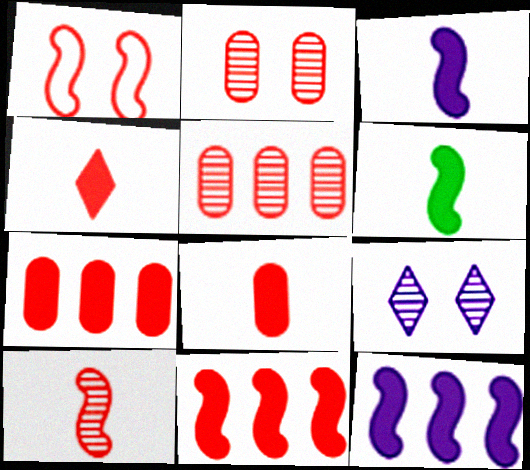[[1, 4, 5], 
[1, 10, 11]]